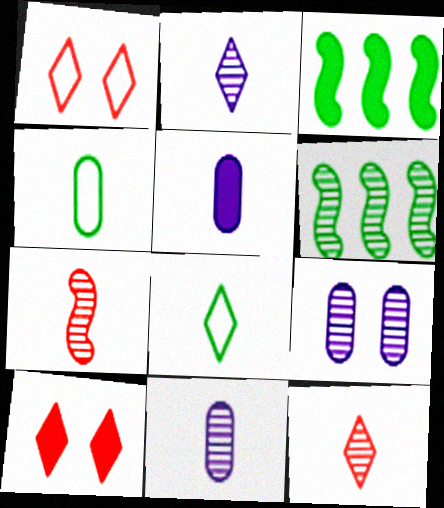[[1, 3, 11], 
[1, 5, 6], 
[3, 5, 10], 
[5, 7, 8], 
[6, 9, 12]]